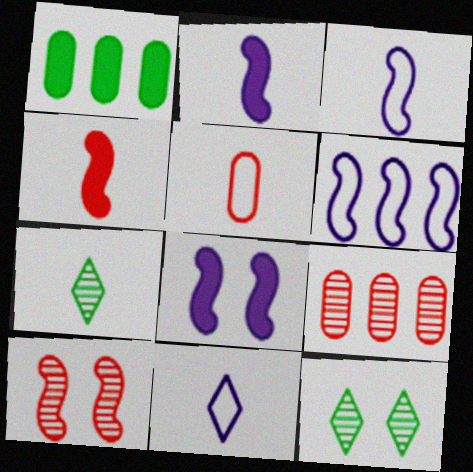[[1, 10, 11], 
[2, 5, 7]]